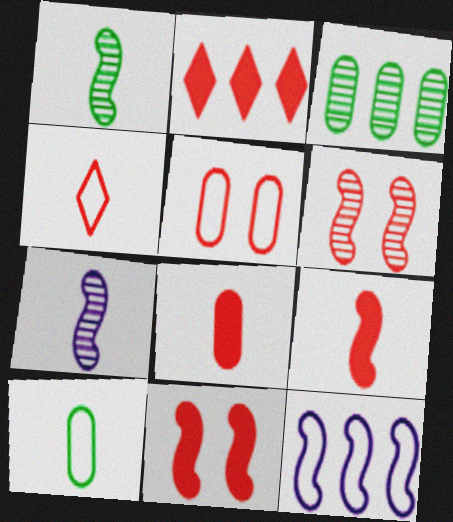[[1, 11, 12], 
[2, 3, 12], 
[2, 8, 11]]